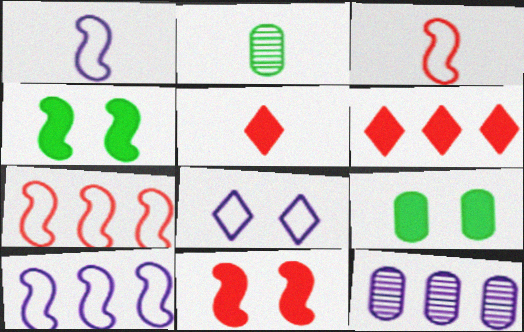[[1, 2, 5]]